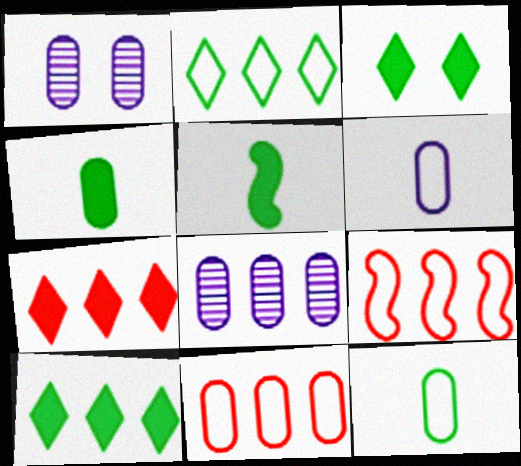[[1, 4, 11], 
[8, 9, 10]]